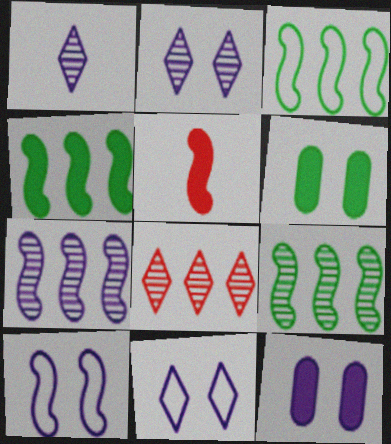[[2, 10, 12], 
[3, 4, 9], 
[5, 9, 10]]